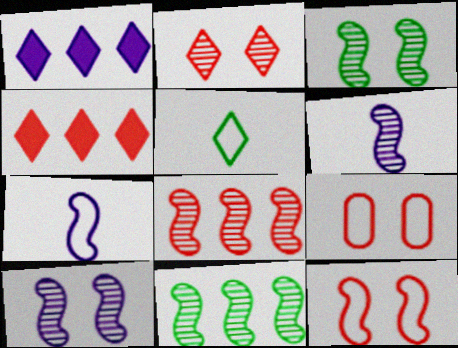[[1, 2, 5], 
[3, 6, 8]]